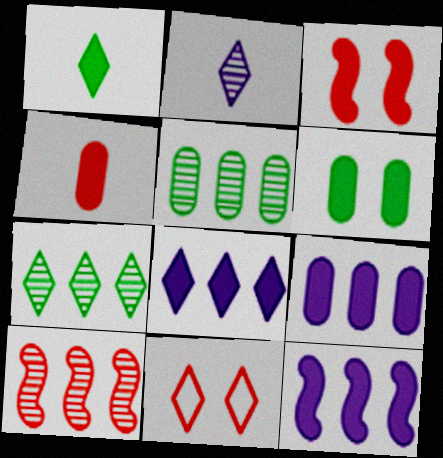[[1, 3, 9], 
[4, 6, 9], 
[4, 10, 11], 
[8, 9, 12]]